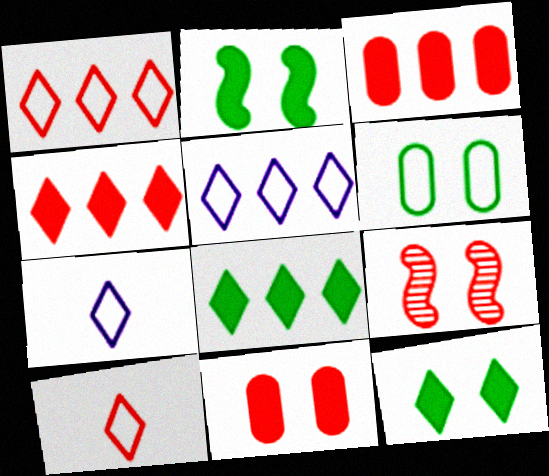[[3, 9, 10]]